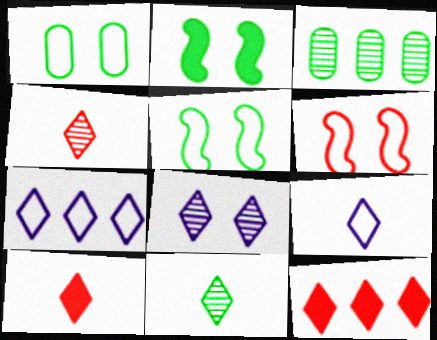[[9, 10, 11]]